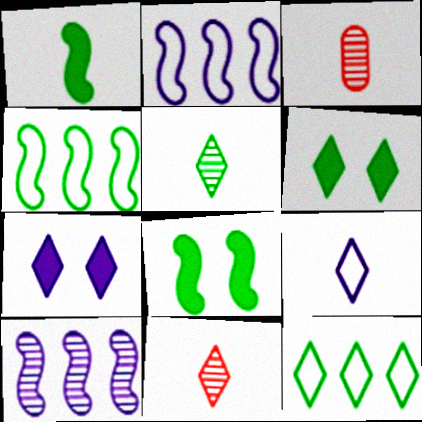[[1, 3, 9], 
[2, 3, 6], 
[3, 4, 7], 
[5, 6, 12], 
[7, 11, 12]]